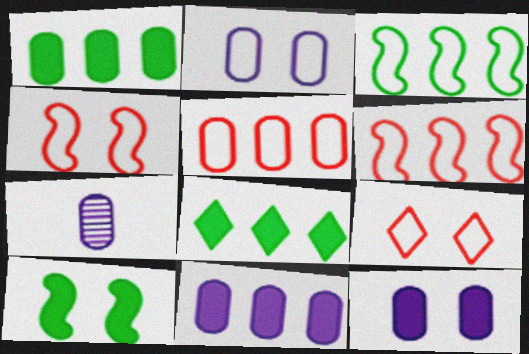[[2, 7, 11], 
[4, 7, 8]]